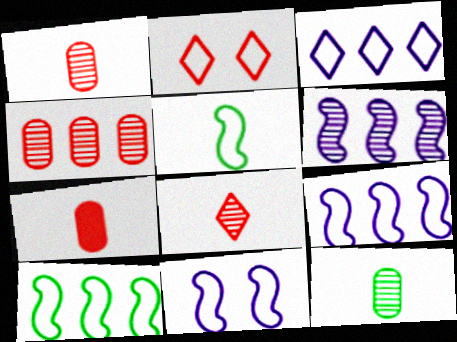[]